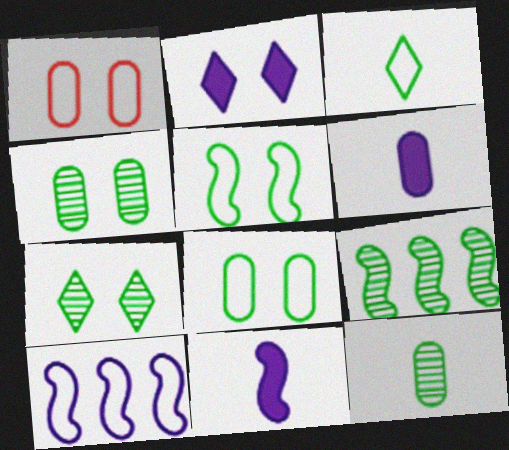[[1, 3, 10], 
[7, 9, 12]]